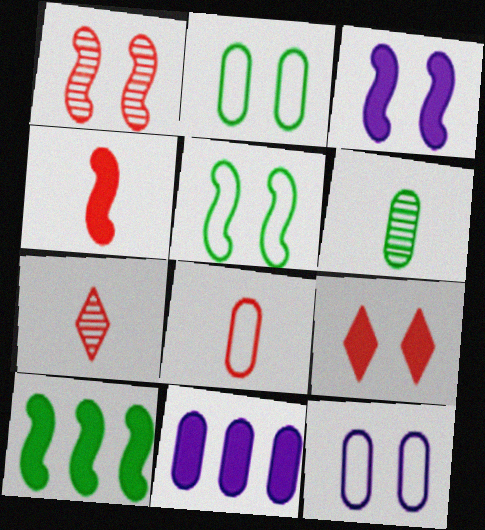[[1, 3, 5], 
[3, 4, 10], 
[4, 7, 8], 
[5, 7, 11], 
[7, 10, 12]]